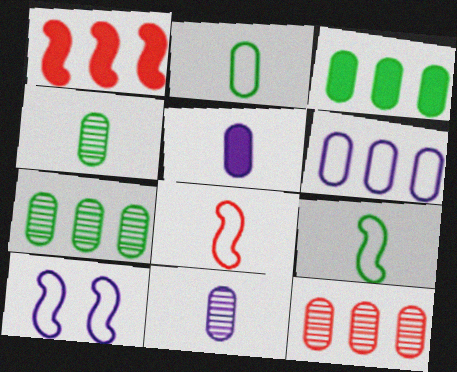[[3, 6, 12]]